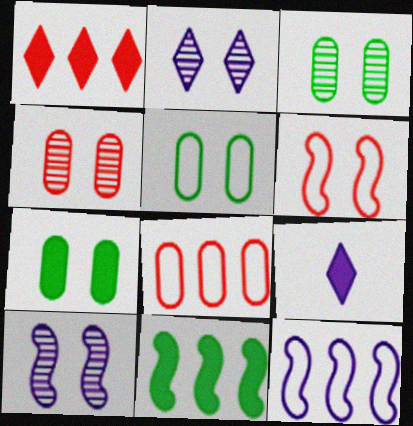[[2, 6, 7], 
[3, 5, 7]]